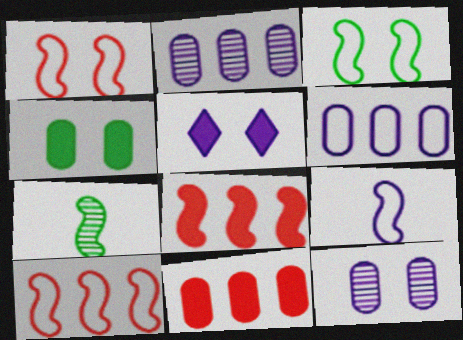[[2, 5, 9], 
[3, 9, 10]]